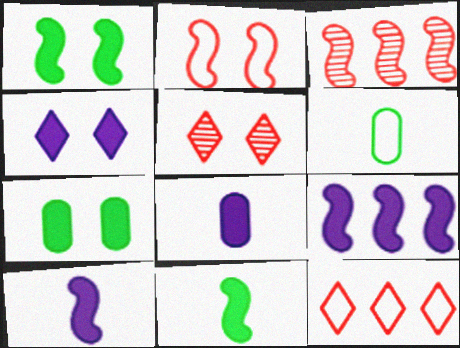[[3, 4, 6], 
[4, 8, 9], 
[5, 6, 9]]